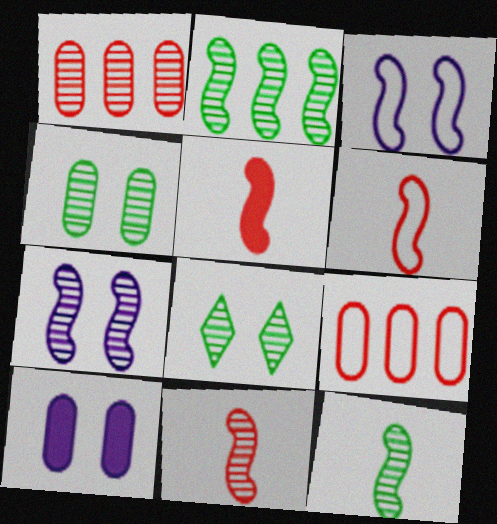[[2, 3, 5], 
[2, 7, 11], 
[5, 6, 11]]